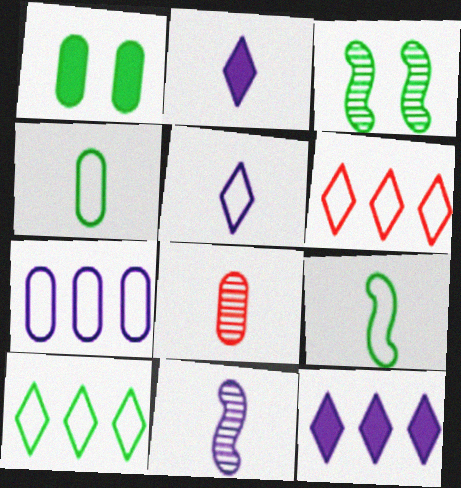[[1, 6, 11], 
[1, 7, 8], 
[2, 8, 9]]